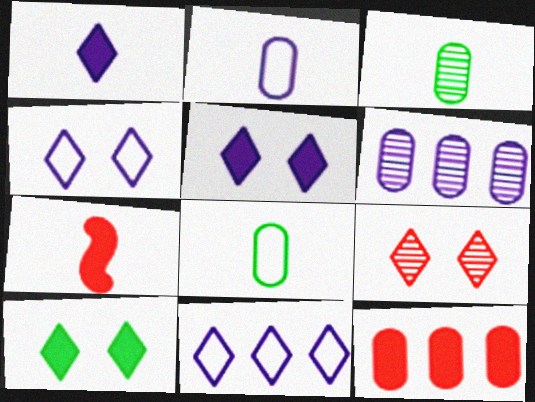[[4, 9, 10]]